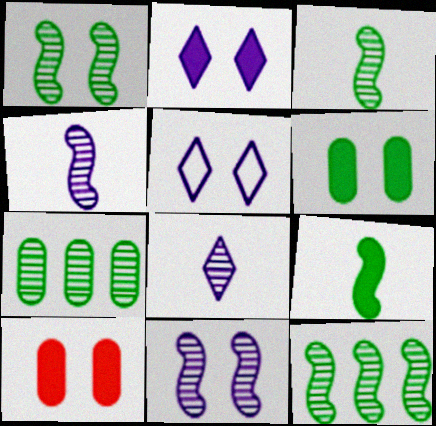[[1, 3, 12], 
[1, 5, 10]]